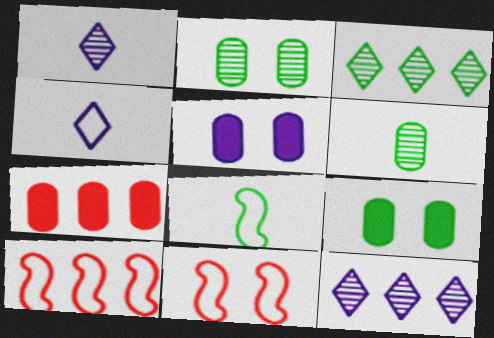[[1, 9, 10], 
[3, 8, 9]]